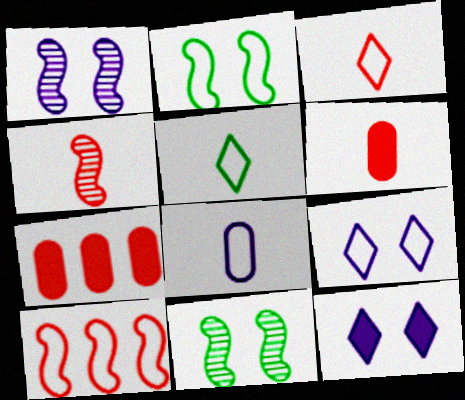[[1, 5, 7], 
[3, 4, 6]]